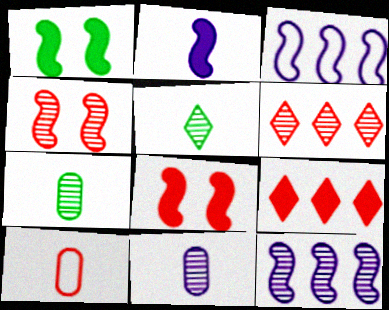[[2, 5, 10], 
[4, 9, 10], 
[6, 8, 10]]